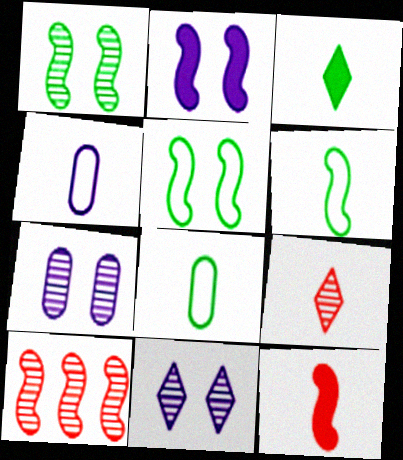[[2, 6, 10]]